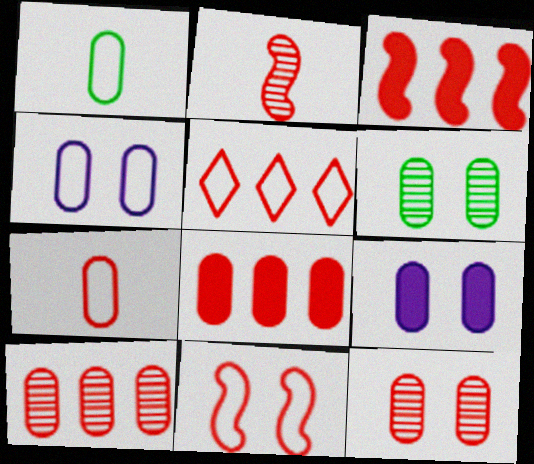[[1, 9, 10], 
[2, 3, 11], 
[3, 5, 10], 
[5, 7, 11], 
[7, 8, 12]]